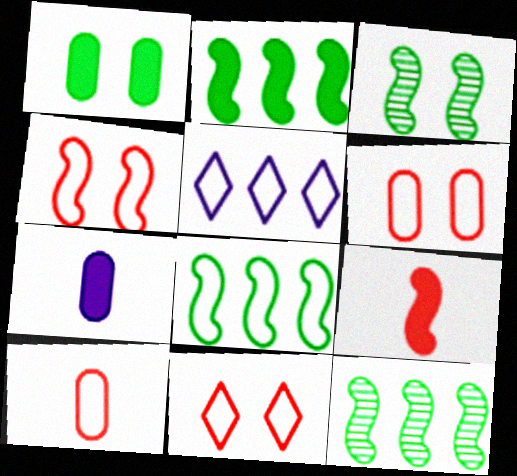[[2, 8, 12], 
[4, 6, 11], 
[7, 11, 12]]